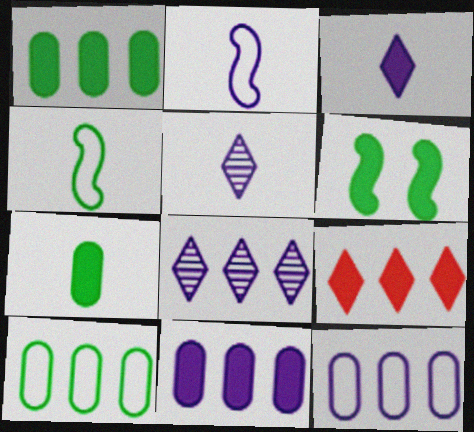[]